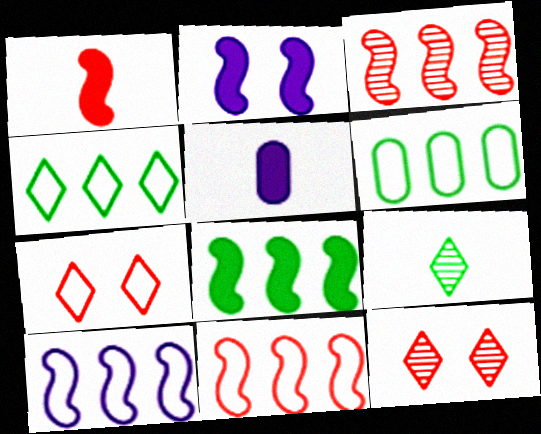[[1, 2, 8], 
[3, 8, 10]]